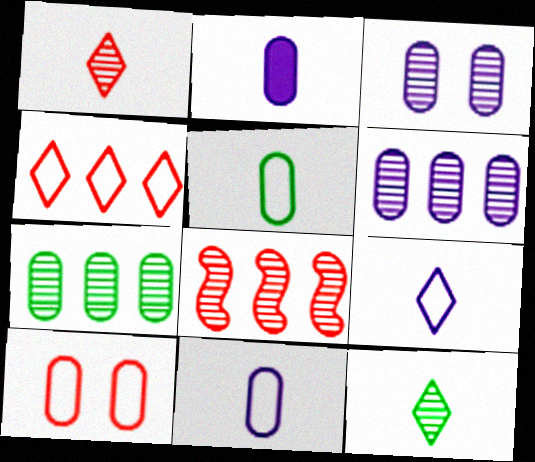[[2, 7, 10], 
[3, 8, 12]]